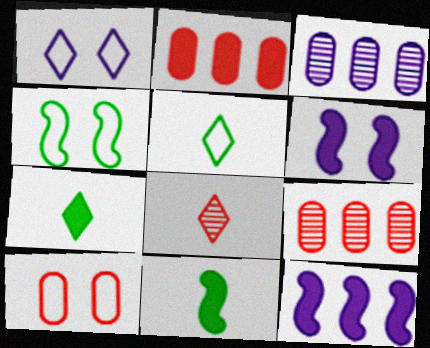[[1, 4, 10], 
[1, 9, 11], 
[2, 6, 7], 
[5, 6, 9]]